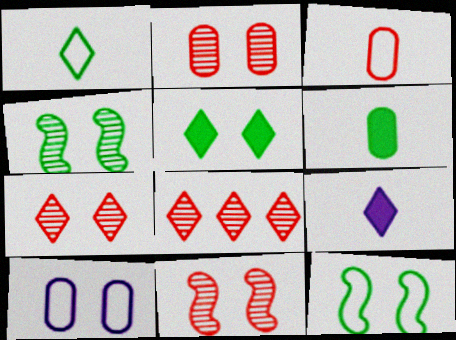[[2, 7, 11], 
[5, 10, 11]]